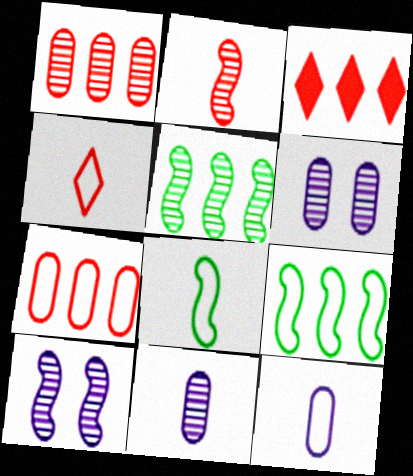[[2, 5, 10], 
[3, 6, 8], 
[4, 8, 12]]